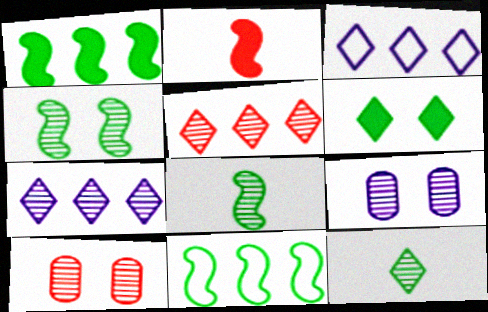[[5, 8, 9], 
[7, 8, 10]]